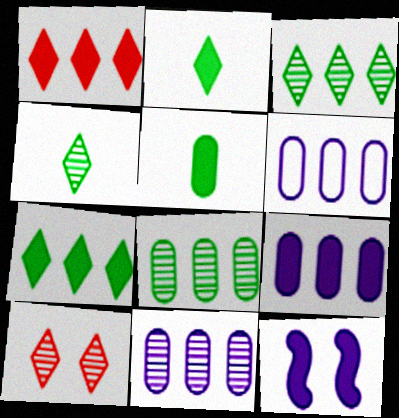[[1, 5, 12], 
[6, 9, 11]]